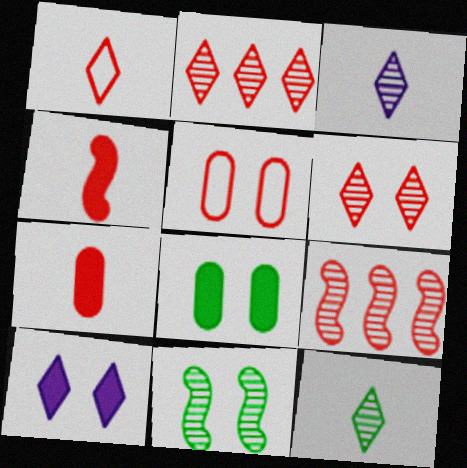[[2, 4, 5], 
[5, 10, 11]]